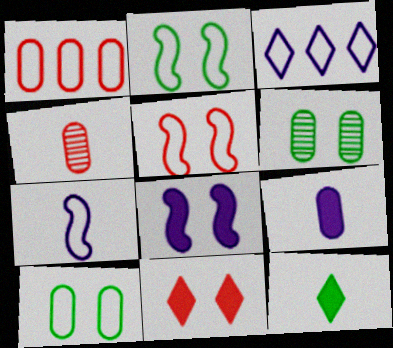[[1, 6, 9], 
[4, 7, 12]]